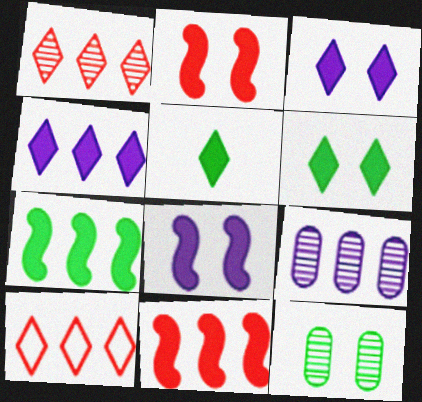[[7, 9, 10]]